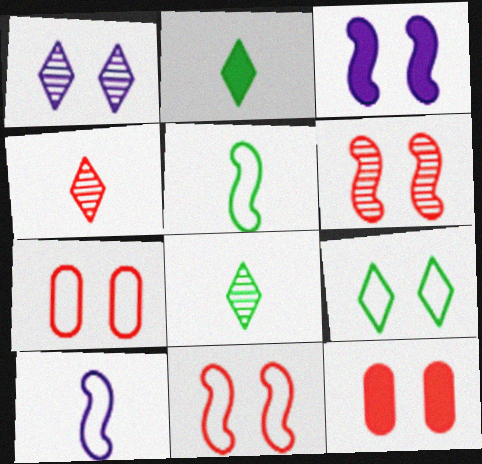[]